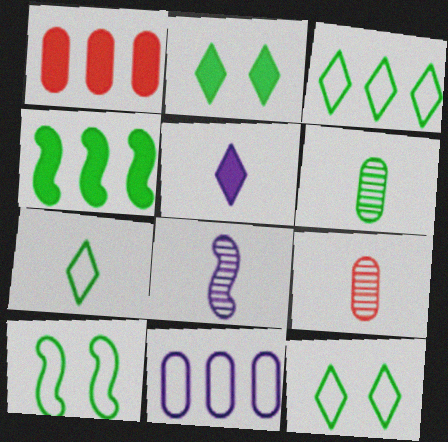[[1, 8, 12], 
[3, 7, 12], 
[4, 6, 12]]